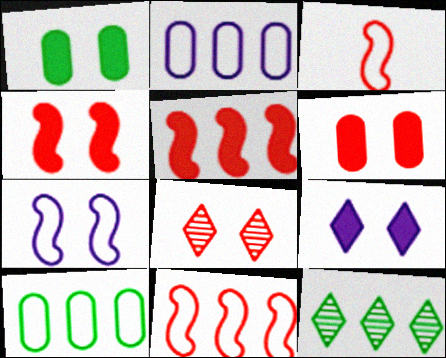[[1, 4, 9], 
[1, 7, 8], 
[2, 5, 12]]